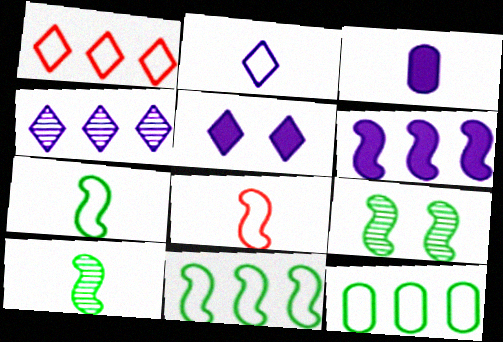[[1, 3, 9], 
[2, 4, 5], 
[3, 5, 6], 
[6, 8, 9]]